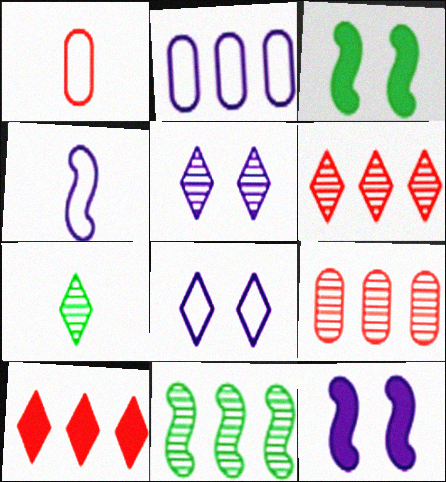[[2, 4, 8], 
[2, 10, 11], 
[5, 6, 7], 
[7, 8, 10]]